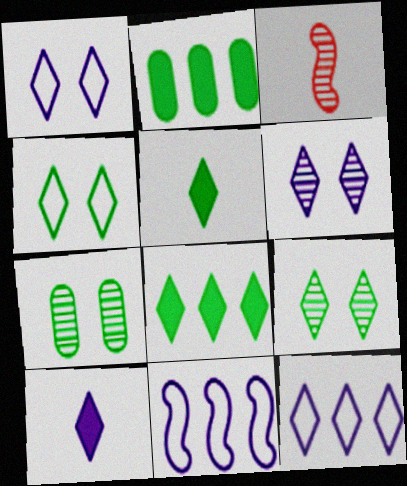[[1, 2, 3], 
[6, 10, 12]]